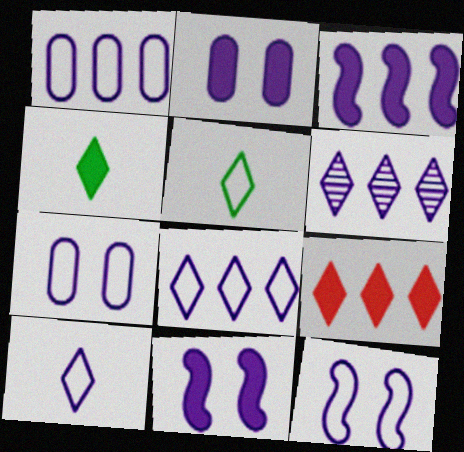[[1, 3, 6], 
[1, 10, 12]]